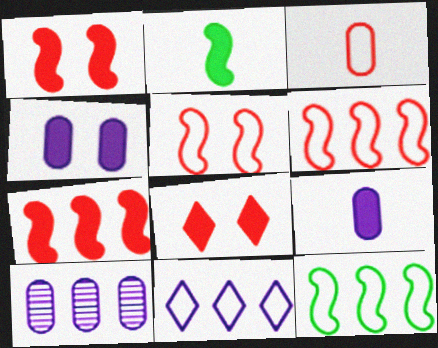[]